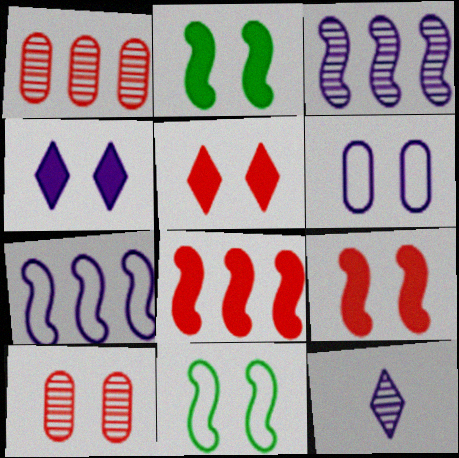[[4, 10, 11]]